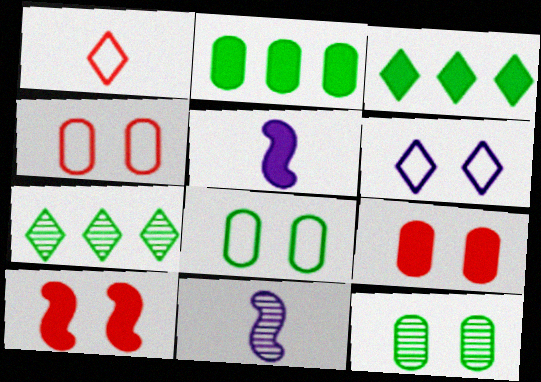[[3, 4, 11], 
[3, 5, 9], 
[4, 5, 7], 
[6, 10, 12]]